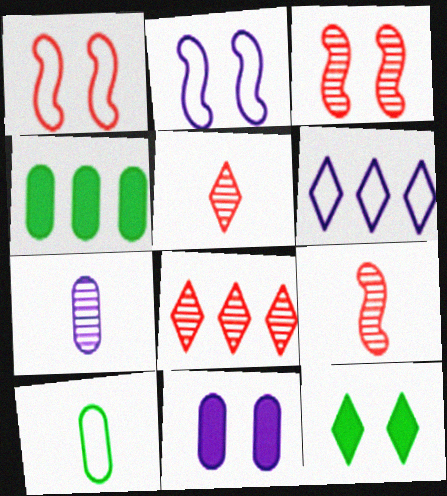[[1, 6, 10], 
[2, 4, 5], 
[5, 6, 12]]